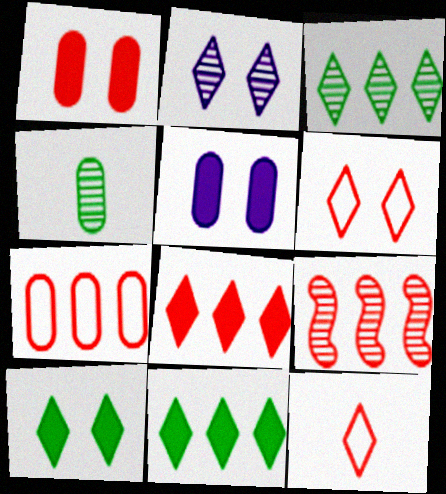[[1, 9, 12], 
[2, 4, 9], 
[2, 6, 10], 
[2, 11, 12], 
[4, 5, 7], 
[7, 8, 9]]